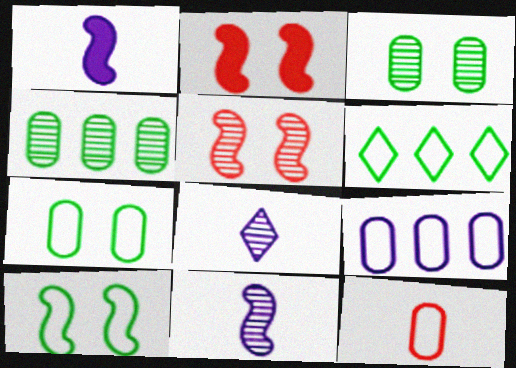[[4, 5, 8], 
[7, 9, 12]]